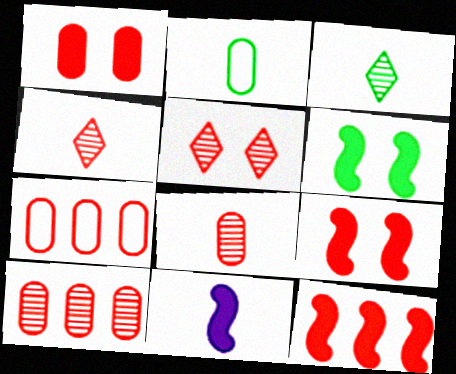[[1, 7, 8], 
[2, 4, 11], 
[4, 7, 9], 
[6, 11, 12]]